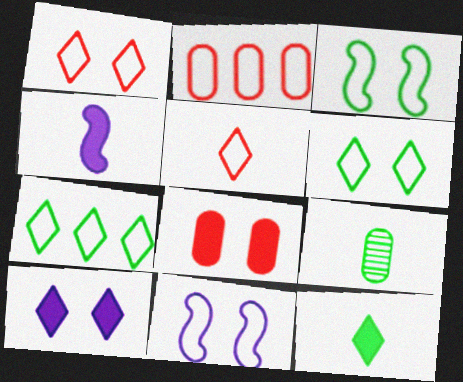[[4, 5, 9]]